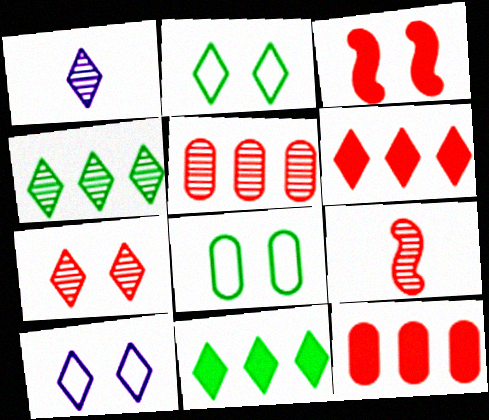[[1, 2, 6], 
[1, 4, 7], 
[5, 7, 9]]